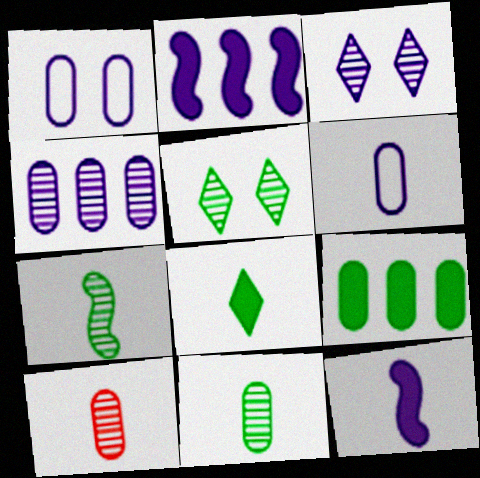[[1, 9, 10], 
[2, 3, 6]]